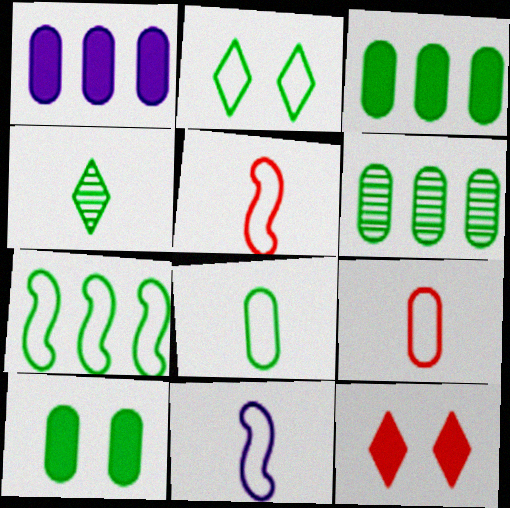[[2, 7, 8], 
[4, 7, 10], 
[6, 8, 10], 
[6, 11, 12]]